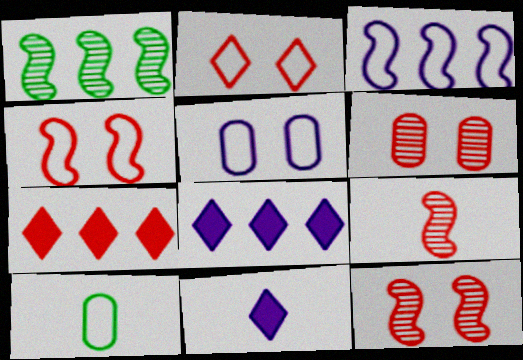[[2, 3, 10], 
[8, 10, 12], 
[9, 10, 11]]